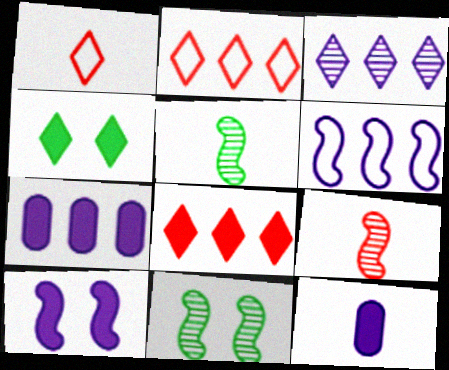[[1, 3, 4], 
[1, 5, 12], 
[1, 7, 11], 
[2, 11, 12], 
[3, 6, 7]]